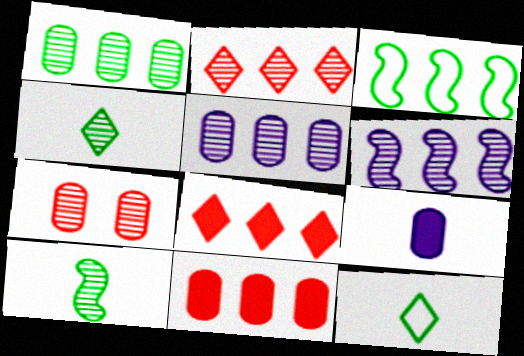[[1, 2, 6], 
[3, 5, 8], 
[4, 6, 7]]